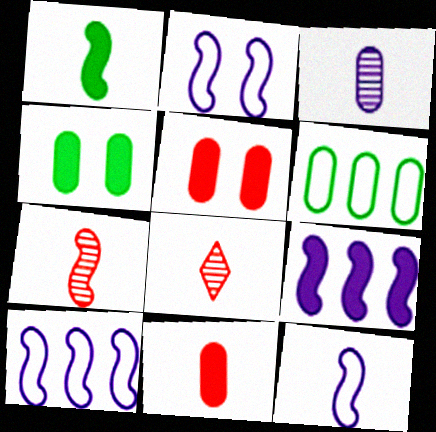[[1, 7, 12], 
[2, 10, 12], 
[3, 5, 6], 
[4, 8, 10]]